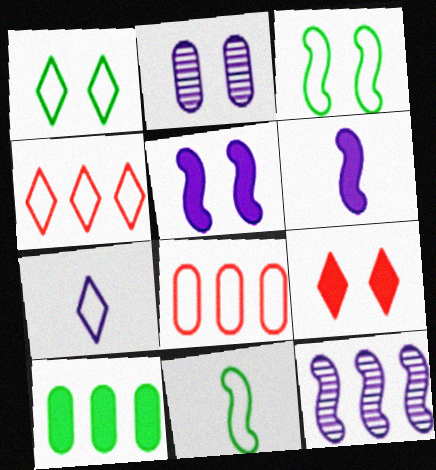[[1, 4, 7], 
[2, 3, 9], 
[3, 7, 8], 
[4, 10, 12], 
[6, 9, 10]]